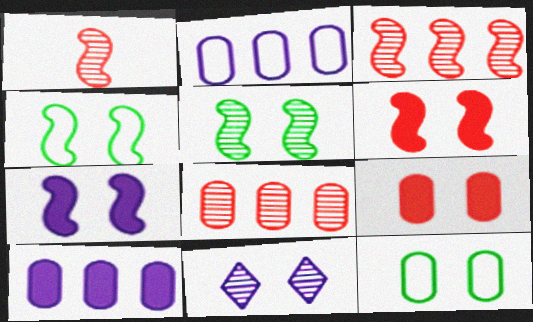[[4, 9, 11], 
[6, 11, 12]]